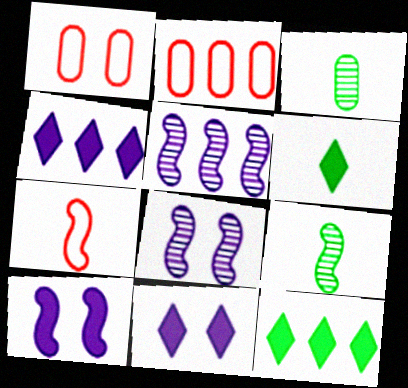[[1, 4, 9], 
[1, 5, 6], 
[2, 5, 12], 
[2, 6, 8], 
[2, 9, 11]]